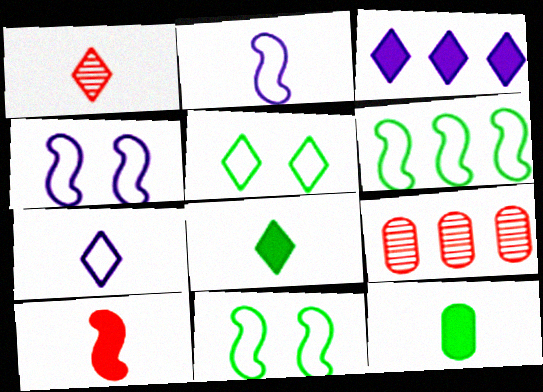[[1, 2, 12], 
[1, 3, 5], 
[1, 7, 8], 
[3, 6, 9], 
[4, 8, 9]]